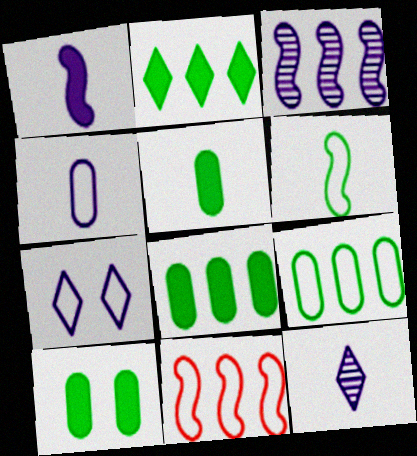[[1, 4, 12], 
[5, 8, 10], 
[10, 11, 12]]